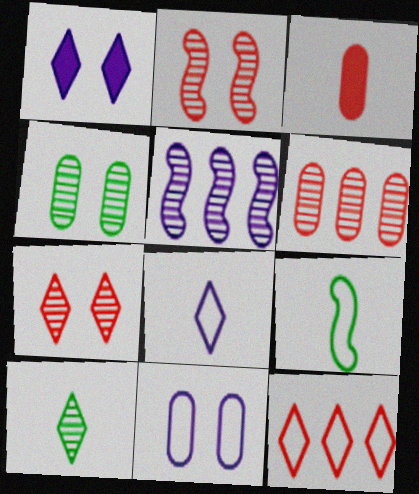[[1, 6, 9], 
[1, 10, 12], 
[2, 3, 12], 
[9, 11, 12]]